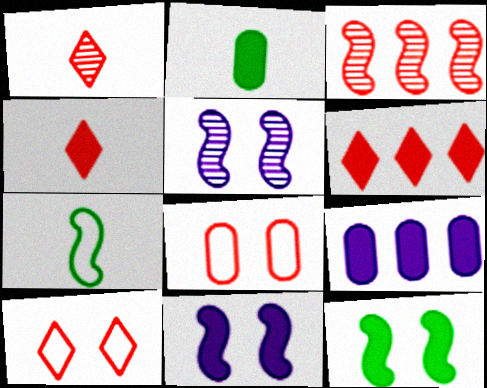[[1, 6, 10], 
[2, 6, 11], 
[3, 4, 8], 
[3, 7, 11], 
[4, 9, 12]]